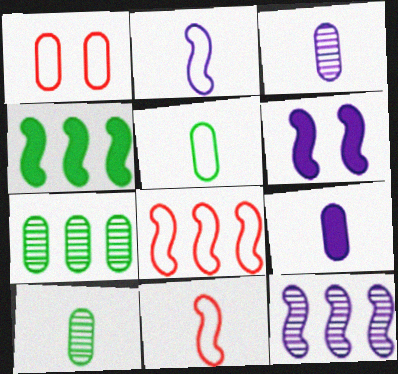[[1, 7, 9], 
[2, 6, 12], 
[4, 8, 12]]